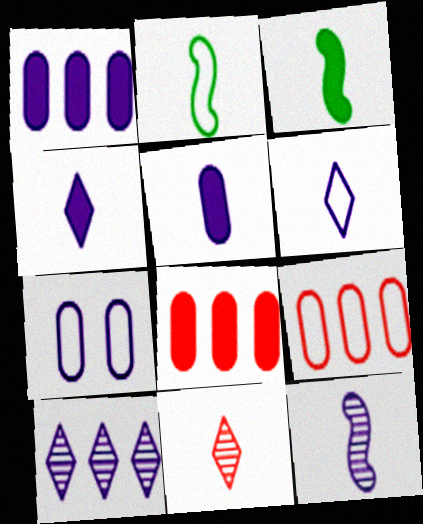[[2, 5, 11], 
[5, 6, 12]]